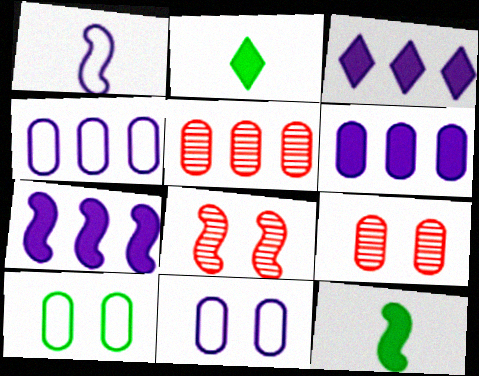[[2, 4, 8], 
[3, 6, 7]]